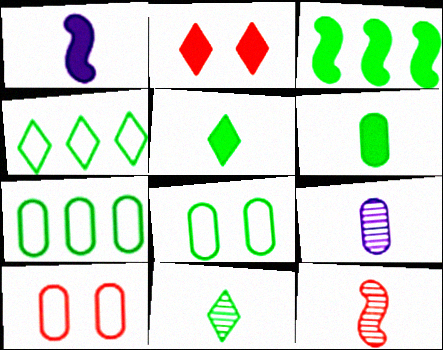[[3, 8, 11], 
[9, 11, 12]]